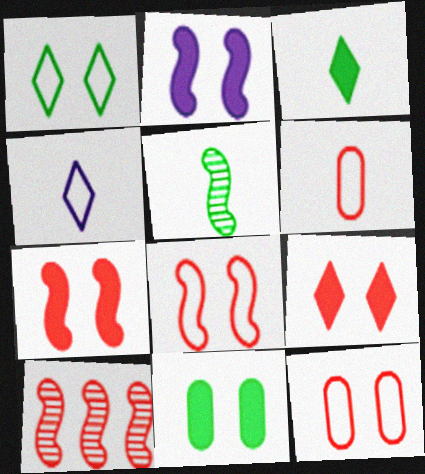[[2, 9, 11], 
[4, 10, 11], 
[6, 9, 10]]